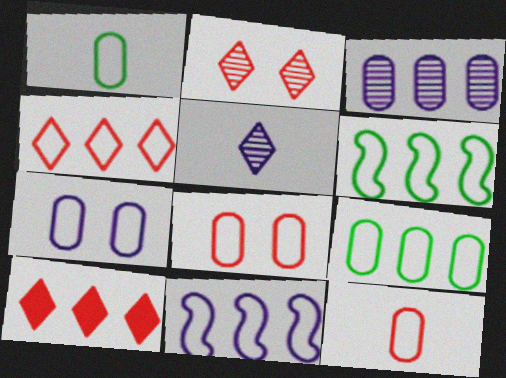[[3, 6, 10], 
[4, 9, 11], 
[7, 9, 12]]